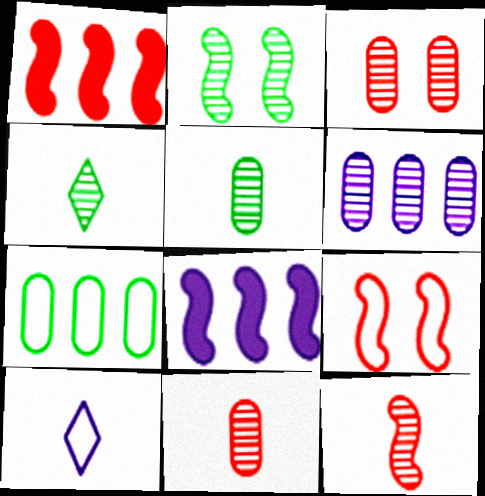[[1, 9, 12], 
[3, 5, 6], 
[7, 9, 10]]